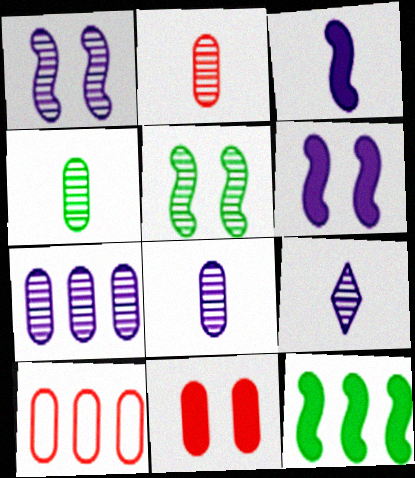[[1, 7, 9], 
[2, 4, 8], 
[2, 10, 11]]